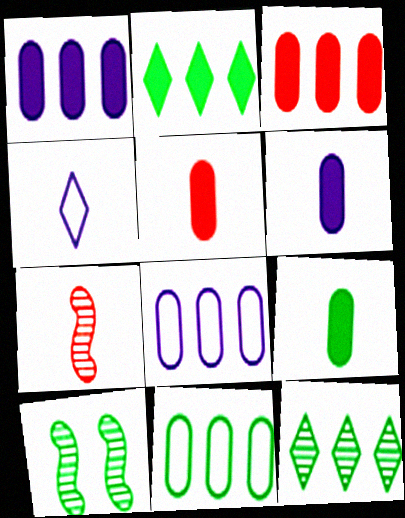[[3, 4, 10], 
[4, 7, 9], 
[5, 6, 9]]